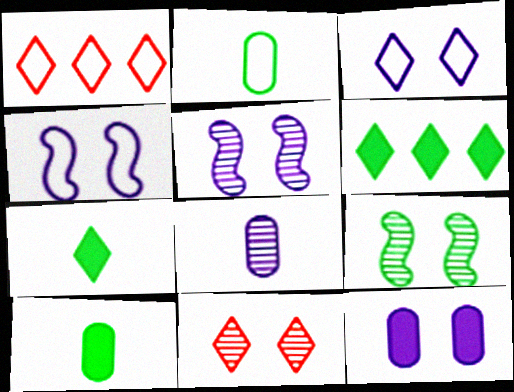[[1, 2, 4], 
[1, 5, 10], 
[2, 6, 9], 
[3, 5, 12]]